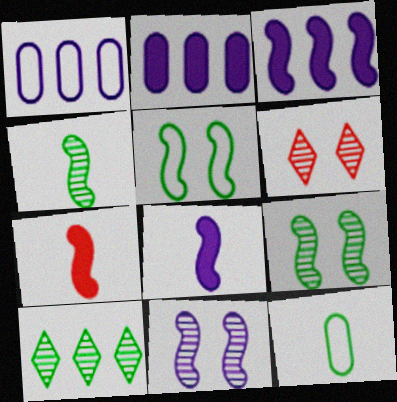[[3, 6, 12]]